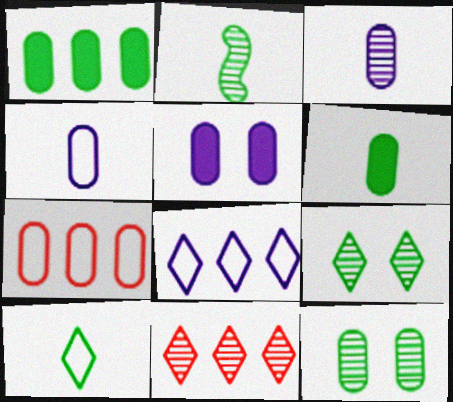[[2, 6, 10]]